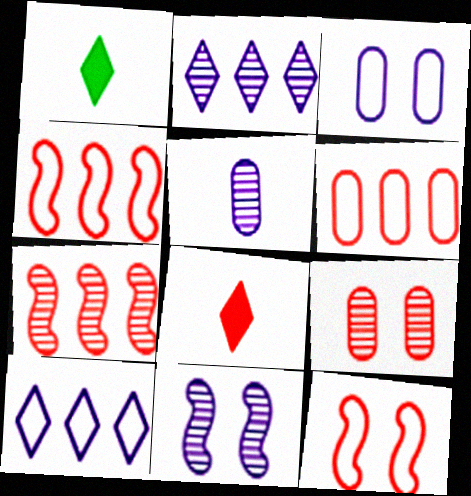[[1, 3, 7], 
[1, 6, 11], 
[2, 5, 11], 
[4, 8, 9]]